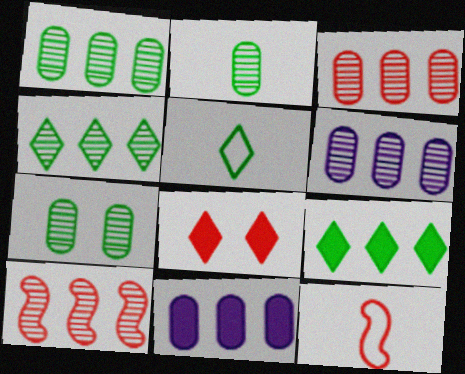[[1, 2, 7], 
[1, 3, 6], 
[3, 8, 12], 
[4, 6, 10]]